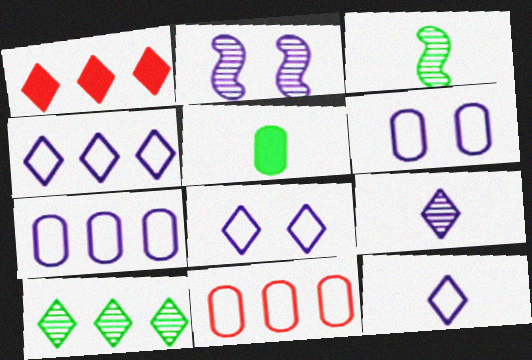[[1, 3, 6], 
[1, 4, 10], 
[4, 8, 12]]